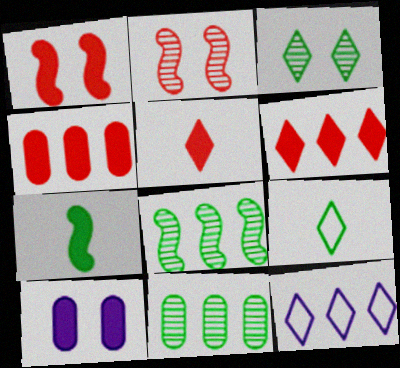[[1, 4, 5], 
[3, 5, 12], 
[4, 8, 12], 
[6, 7, 10]]